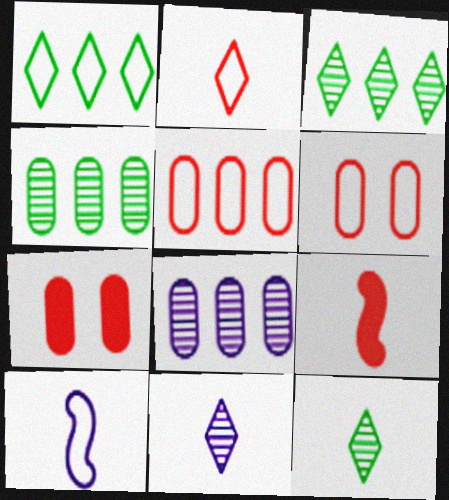[[1, 6, 10], 
[3, 7, 10]]